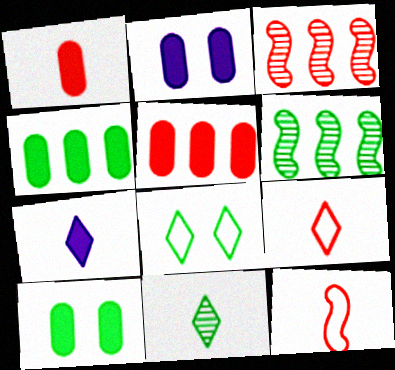[[1, 2, 4], 
[2, 6, 9], 
[7, 9, 11]]